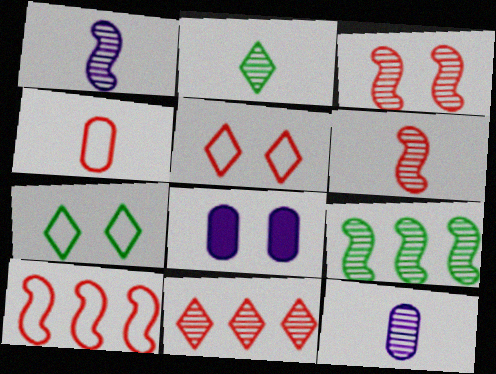[[1, 3, 9], 
[2, 6, 12], 
[2, 8, 10], 
[3, 7, 8], 
[4, 5, 10]]